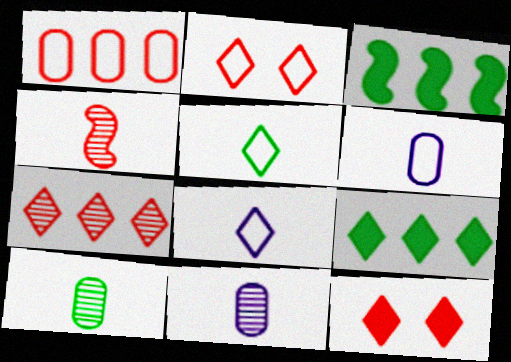[[1, 4, 12], 
[2, 3, 11]]